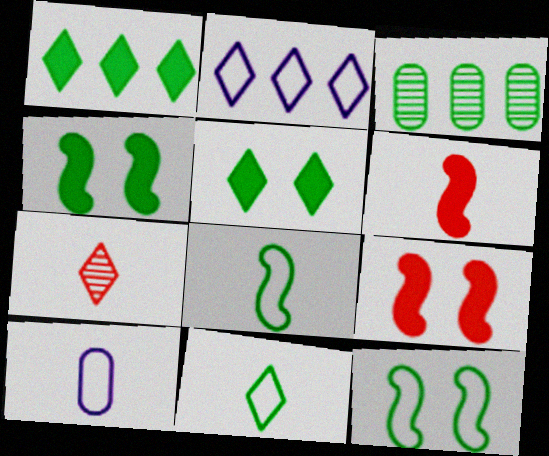[[2, 5, 7], 
[3, 4, 11], 
[3, 5, 8]]